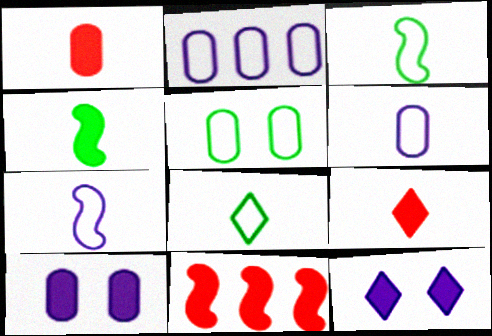[]